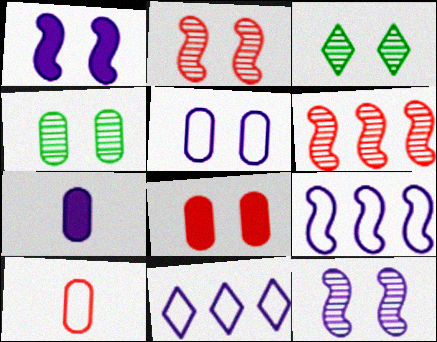[[4, 5, 8], 
[7, 11, 12]]